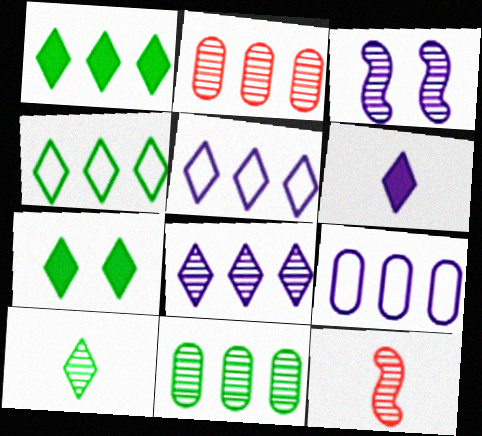[[2, 3, 10], 
[3, 6, 9], 
[4, 7, 10], 
[7, 9, 12]]